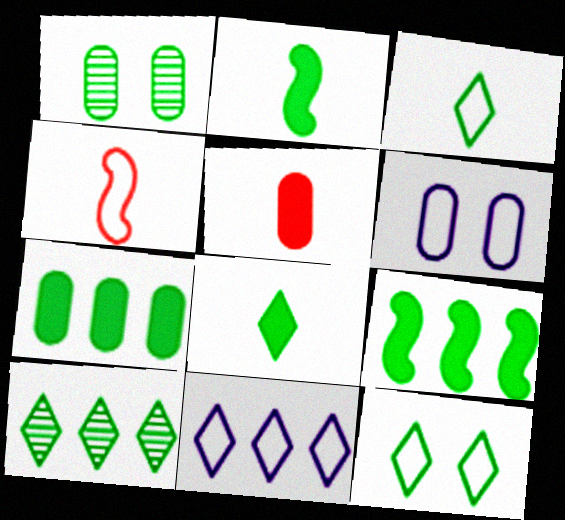[[1, 3, 9], 
[8, 10, 12]]